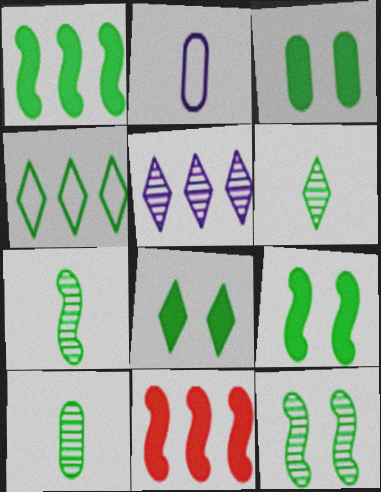[[3, 4, 7], 
[3, 8, 9], 
[4, 6, 8], 
[4, 9, 10], 
[6, 7, 10]]